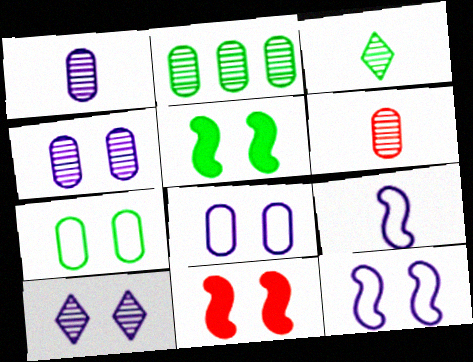[[2, 4, 6], 
[7, 10, 11]]